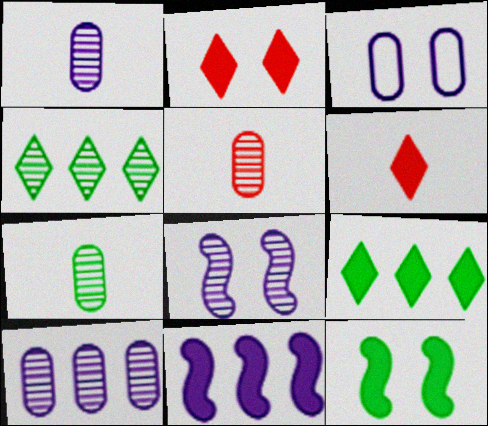[[1, 5, 7], 
[4, 5, 8]]